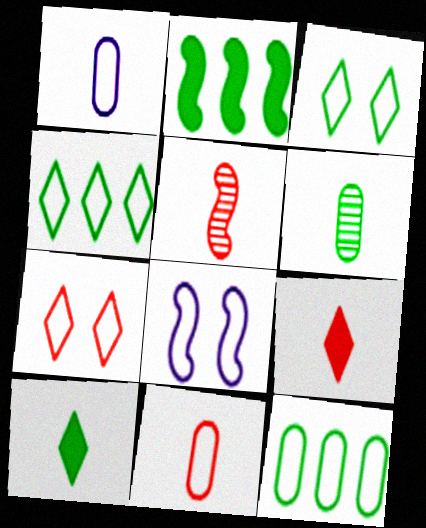[[1, 5, 10], 
[2, 3, 6], 
[2, 5, 8], 
[4, 8, 11], 
[5, 9, 11]]